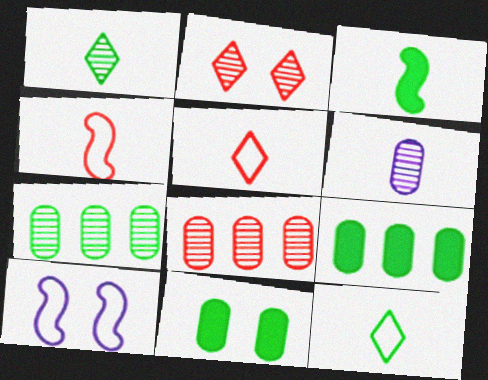[[2, 10, 11], 
[3, 5, 6]]